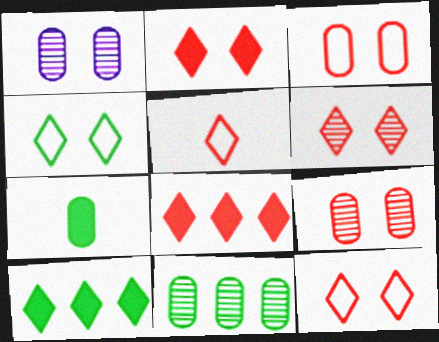[[2, 6, 12], 
[5, 6, 8]]